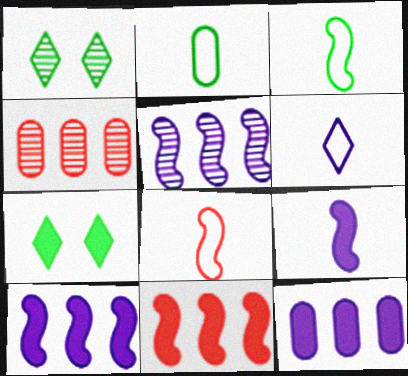[[1, 8, 12], 
[2, 6, 8]]